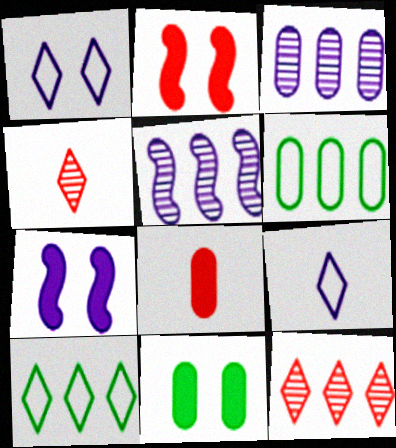[[3, 7, 9], 
[4, 6, 7]]